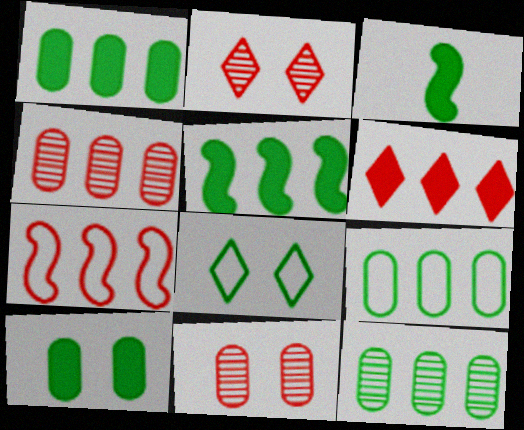[[1, 9, 12], 
[3, 8, 12], 
[4, 6, 7]]